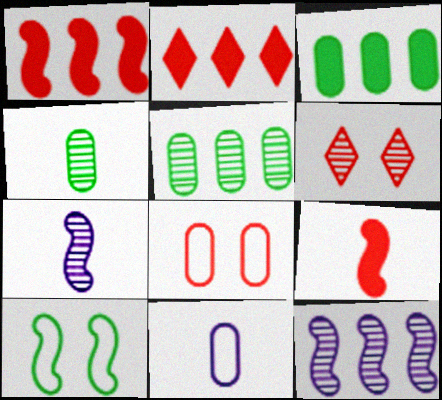[[1, 7, 10], 
[4, 6, 12], 
[5, 6, 7], 
[9, 10, 12]]